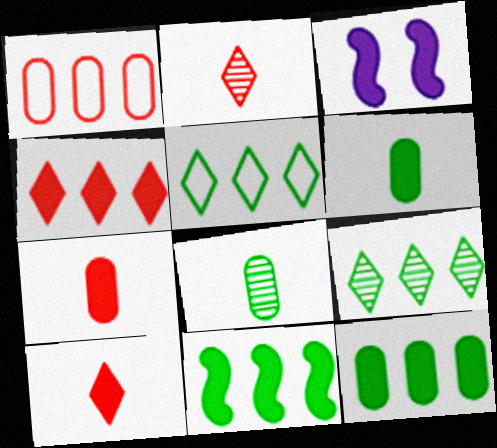[[3, 4, 6], 
[3, 10, 12]]